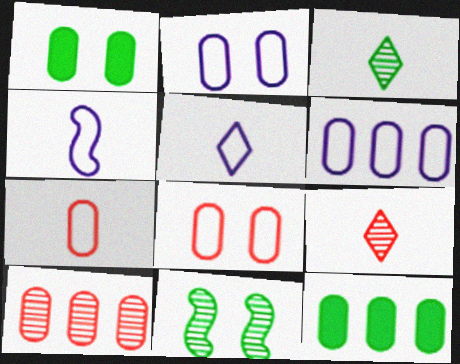[[6, 10, 12]]